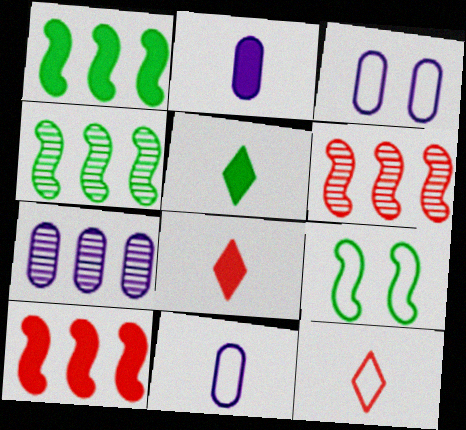[[2, 3, 7], 
[3, 4, 8], 
[3, 5, 6], 
[7, 8, 9]]